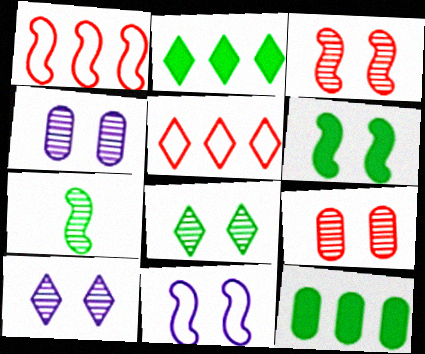[[3, 4, 8], 
[3, 6, 11]]